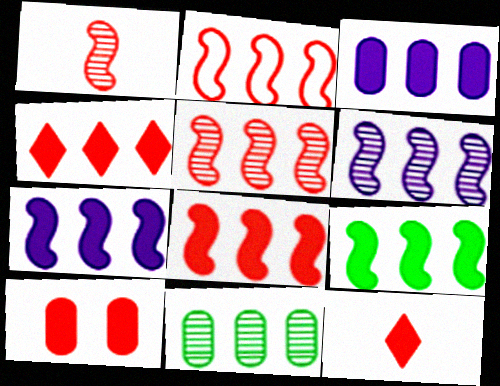[[2, 5, 8], 
[2, 6, 9], 
[3, 4, 9], 
[7, 8, 9], 
[8, 10, 12]]